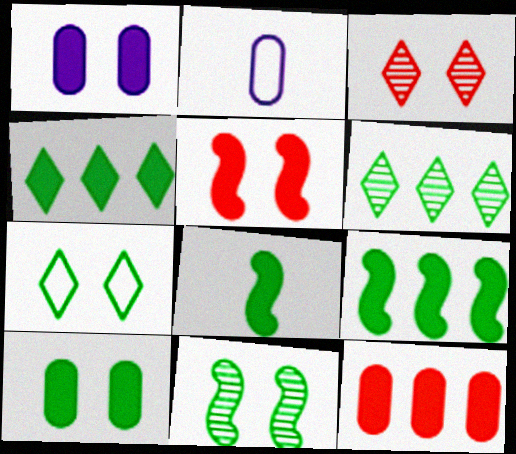[[2, 3, 9], 
[2, 5, 6], 
[4, 8, 10], 
[7, 10, 11]]